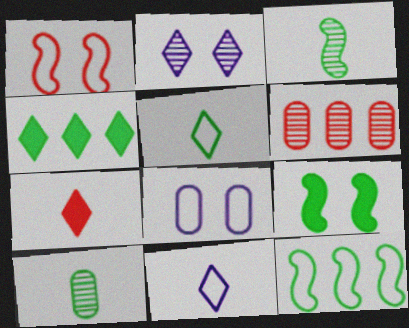[[1, 6, 7], 
[2, 3, 6], 
[3, 9, 12], 
[6, 9, 11]]